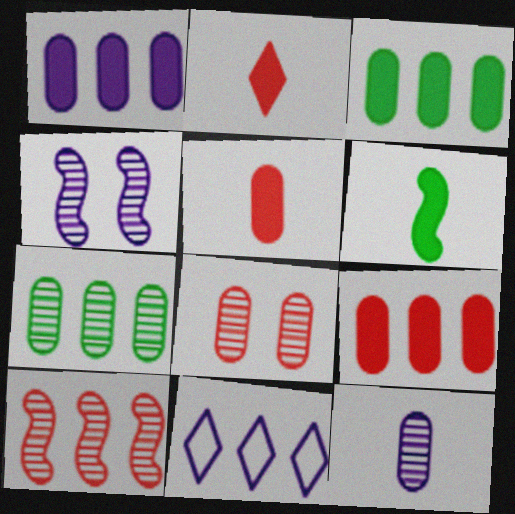[[1, 3, 9], 
[3, 10, 11], 
[6, 8, 11], 
[7, 8, 12]]